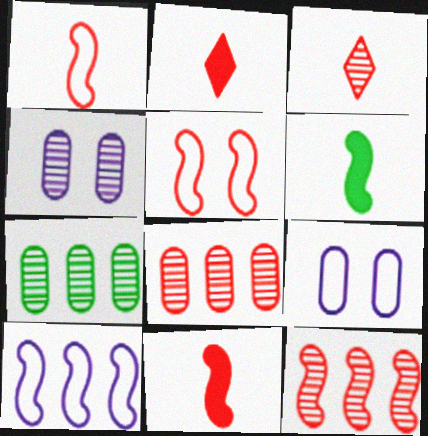[[2, 5, 8], 
[5, 11, 12]]